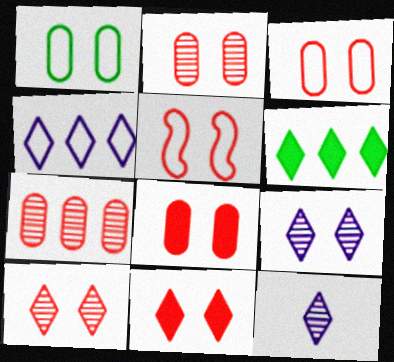[[2, 3, 8], 
[2, 5, 11], 
[5, 8, 10]]